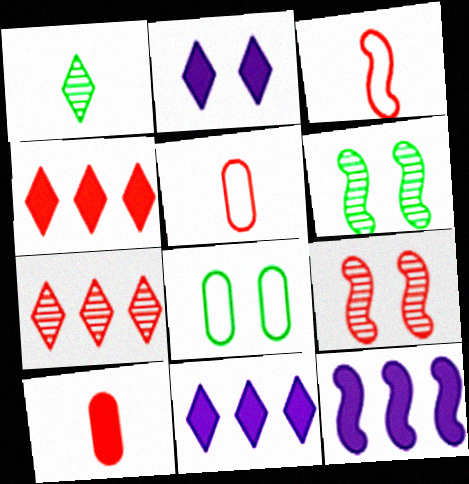[[2, 8, 9], 
[3, 6, 12], 
[4, 5, 9], 
[5, 6, 11]]